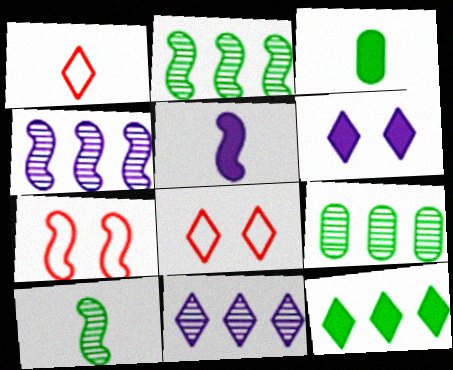[[2, 5, 7], 
[3, 4, 8], 
[3, 7, 11], 
[5, 8, 9]]